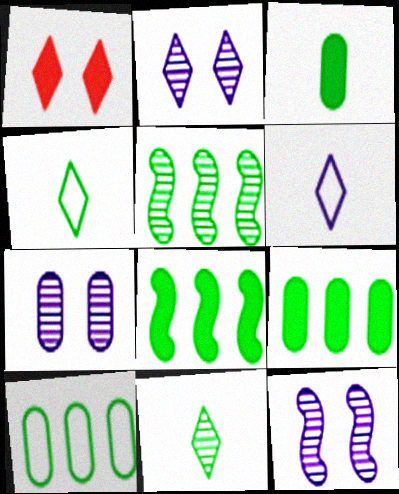[[2, 7, 12]]